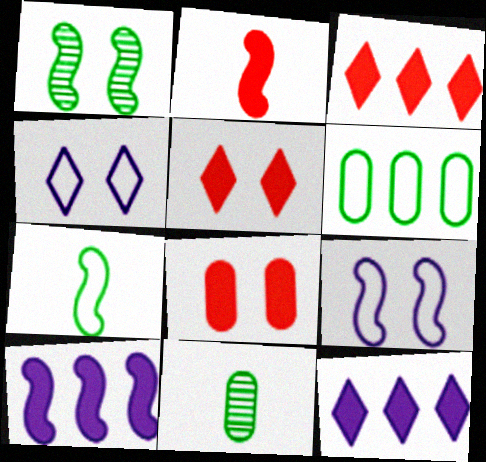[[1, 4, 8], 
[2, 3, 8], 
[3, 9, 11]]